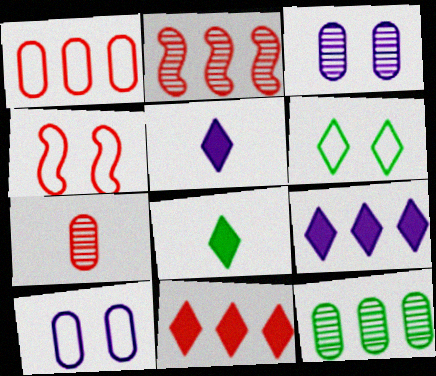[[1, 2, 11], 
[2, 8, 10], 
[3, 7, 12], 
[4, 5, 12], 
[4, 6, 10], 
[4, 7, 11]]